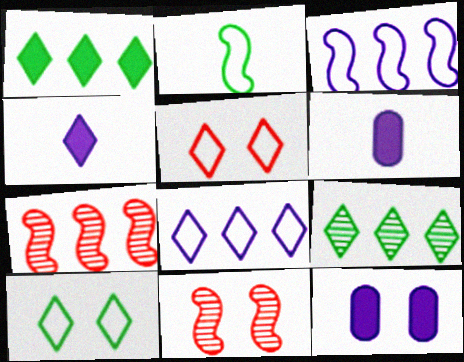[[4, 5, 9], 
[6, 7, 10], 
[10, 11, 12]]